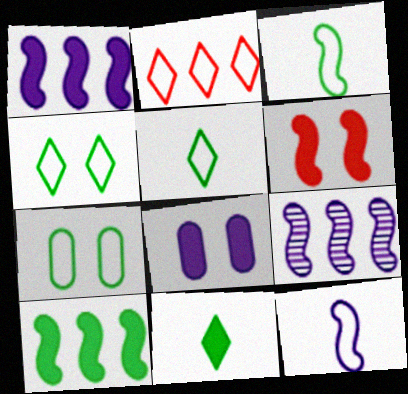[[2, 7, 12], 
[3, 6, 9]]